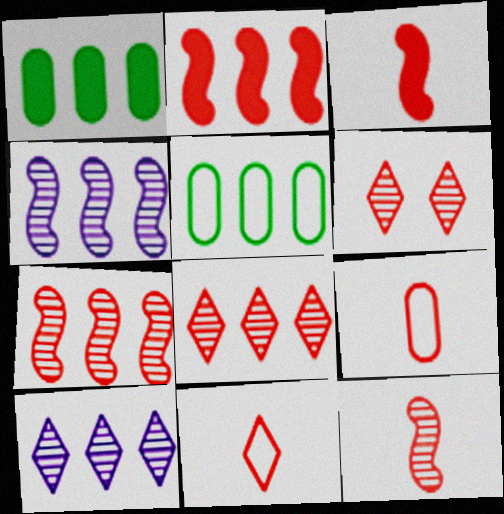[[2, 5, 10], 
[2, 6, 9]]